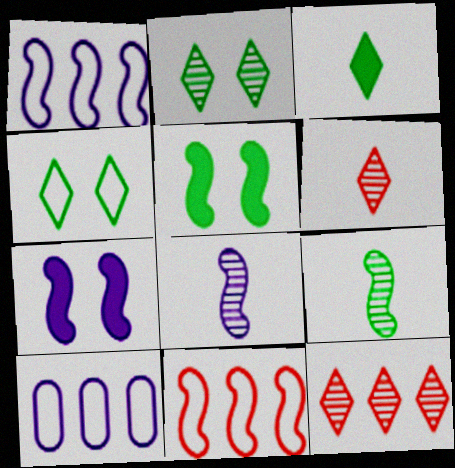[[1, 7, 8], 
[5, 6, 10], 
[5, 8, 11], 
[7, 9, 11]]